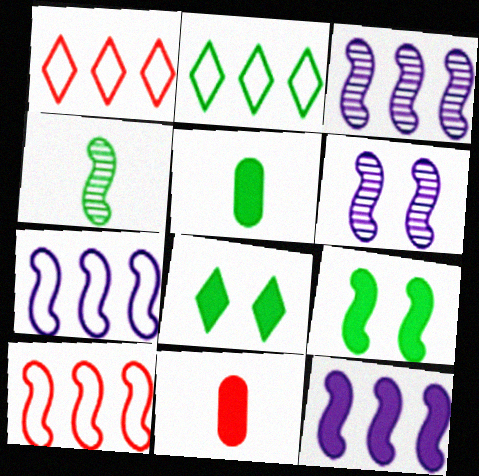[[1, 5, 6], 
[2, 6, 11], 
[3, 7, 12], 
[8, 11, 12]]